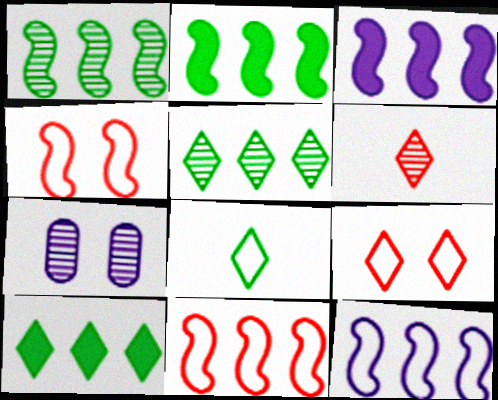[[1, 3, 11], 
[1, 6, 7]]